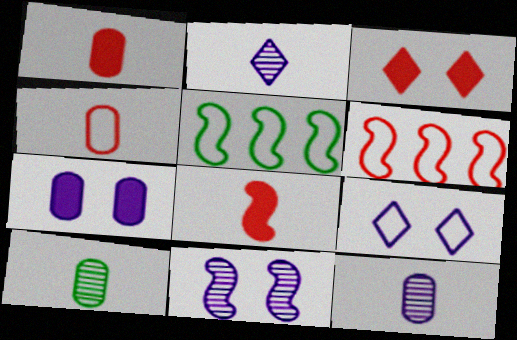[[3, 5, 12], 
[4, 5, 9], 
[5, 8, 11], 
[7, 9, 11]]